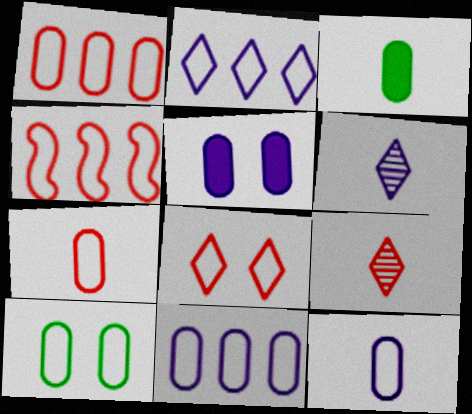[[1, 10, 12], 
[4, 7, 8], 
[7, 10, 11]]